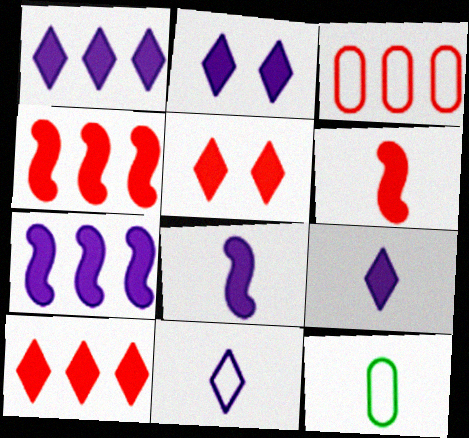[[1, 2, 9]]